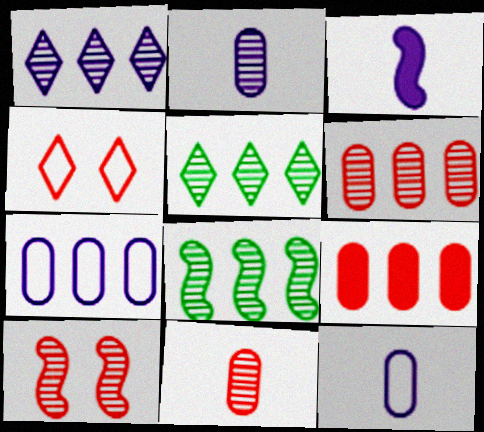[[1, 6, 8], 
[2, 5, 10]]